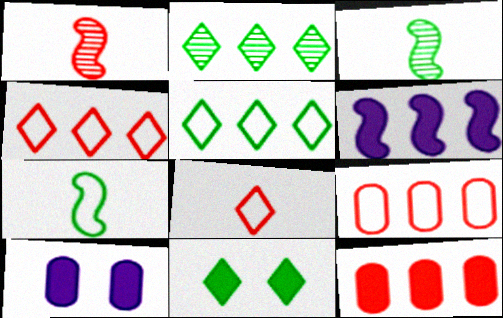[[1, 5, 10], 
[2, 6, 9], 
[3, 4, 10]]